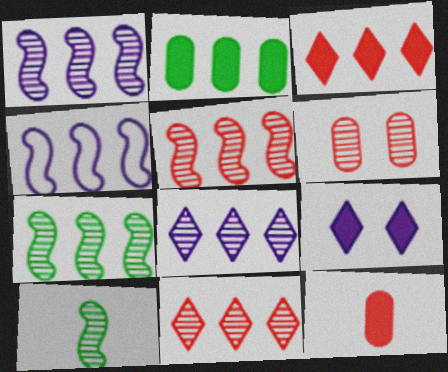[[1, 5, 7], 
[2, 4, 11], 
[6, 8, 10]]